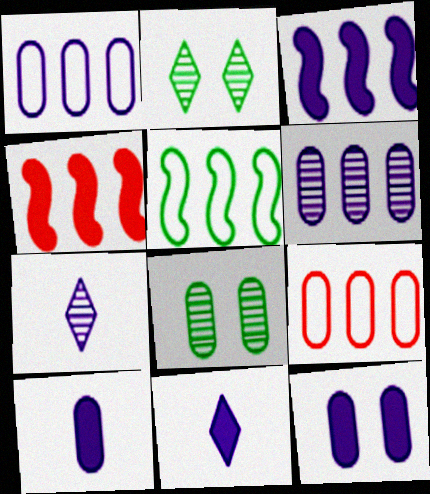[[3, 11, 12], 
[8, 9, 10]]